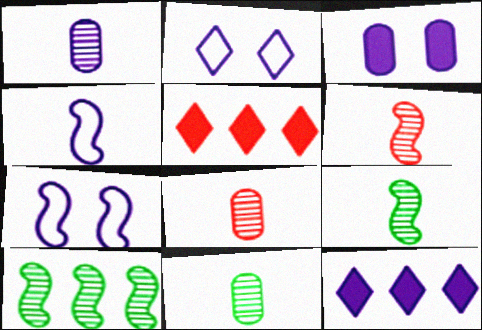[[1, 7, 12], 
[1, 8, 11], 
[5, 7, 11]]